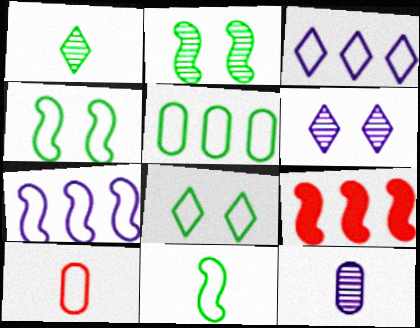[[3, 4, 10], 
[5, 8, 11], 
[7, 8, 10], 
[8, 9, 12]]